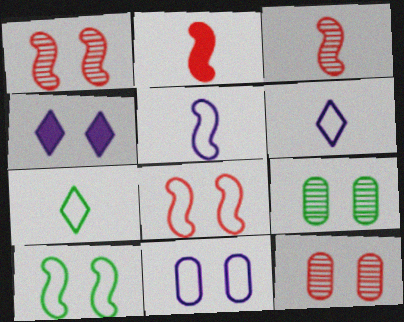[[4, 8, 9], 
[4, 10, 12]]